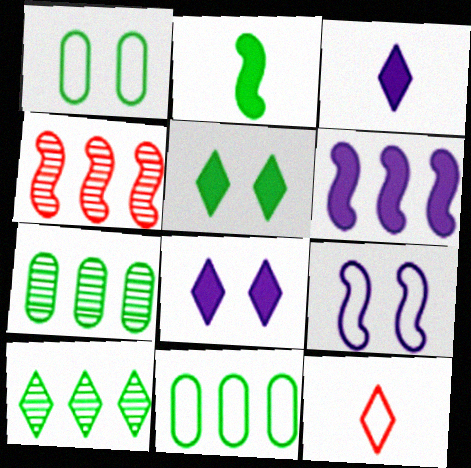[[1, 2, 10], 
[1, 3, 4], 
[2, 4, 9], 
[8, 10, 12], 
[9, 11, 12]]